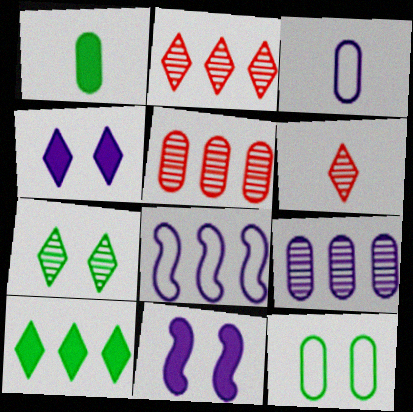[[5, 8, 10]]